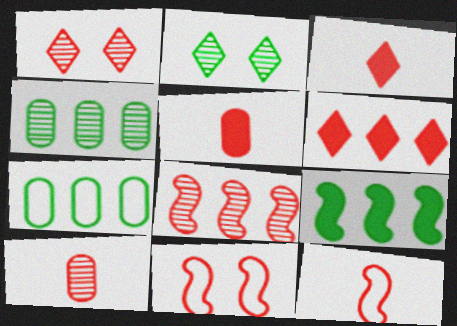[[1, 8, 10], 
[3, 10, 12], 
[6, 10, 11]]